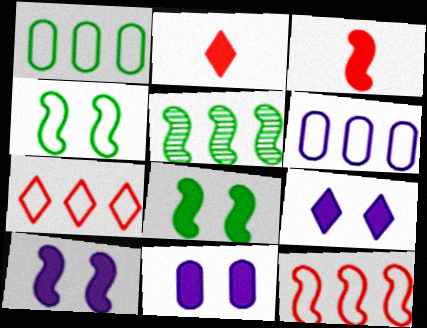[[9, 10, 11]]